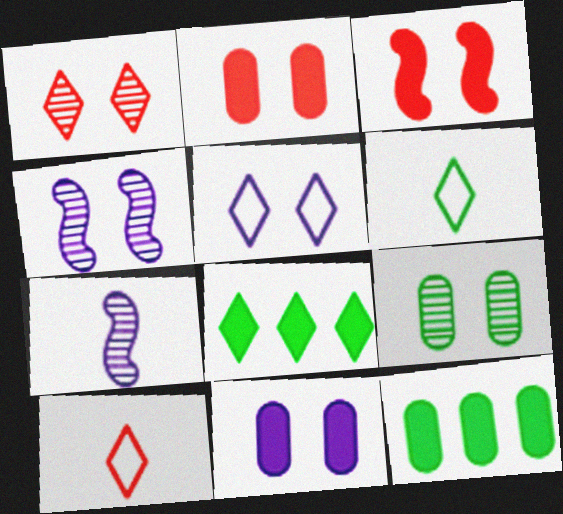[[1, 4, 9], 
[3, 5, 9], 
[4, 5, 11], 
[4, 10, 12]]